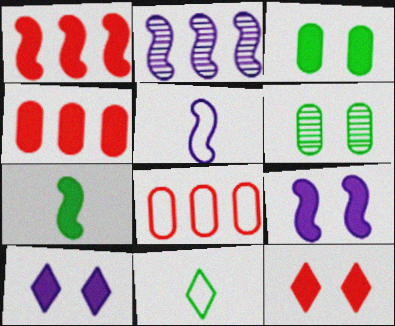[[1, 7, 9], 
[2, 5, 9], 
[3, 9, 12], 
[4, 7, 10]]